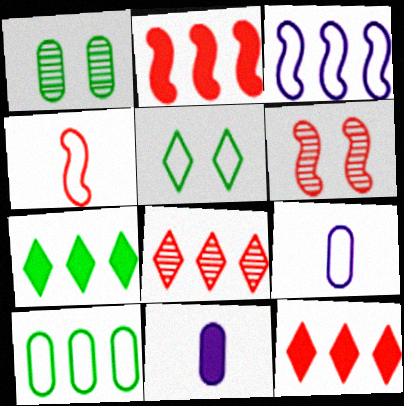[[2, 4, 6], 
[6, 7, 9]]